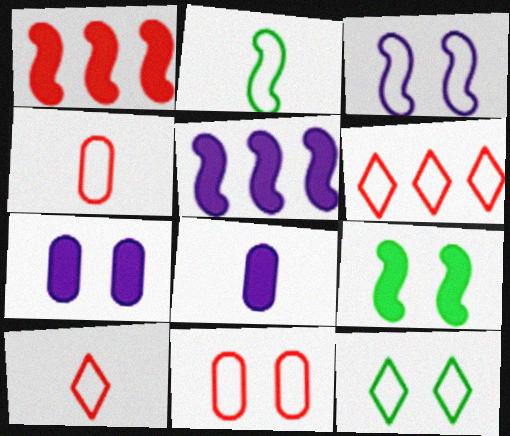[[3, 11, 12]]